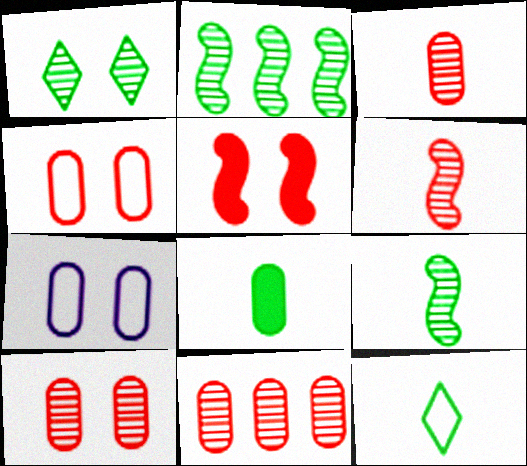[[1, 5, 7], 
[3, 10, 11], 
[7, 8, 11], 
[8, 9, 12]]